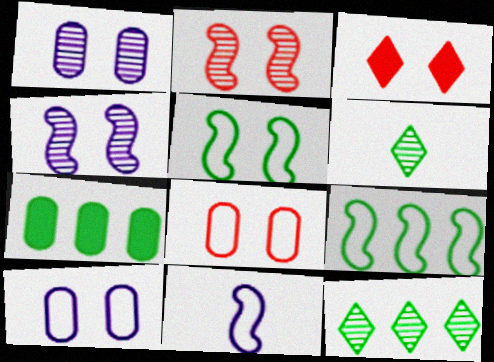[[1, 3, 5], 
[2, 3, 8], 
[5, 6, 7], 
[7, 9, 12]]